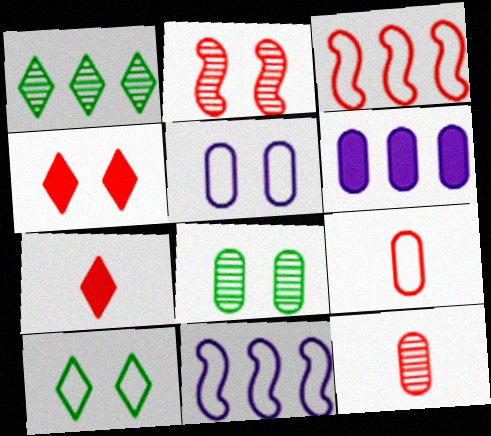[[1, 3, 6], 
[3, 4, 12], 
[6, 8, 9], 
[7, 8, 11], 
[9, 10, 11]]